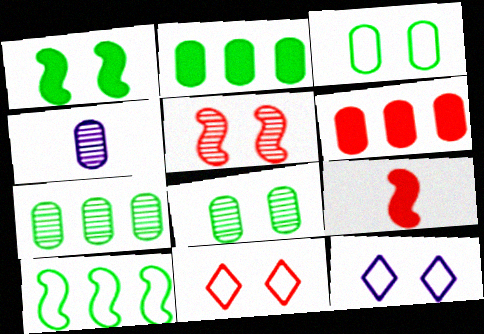[[3, 4, 6], 
[7, 9, 12]]